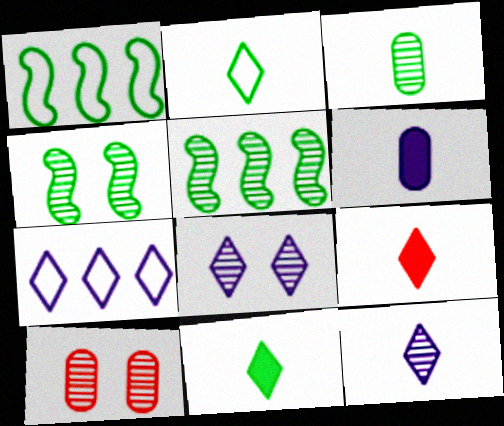[[2, 9, 12], 
[4, 8, 10], 
[5, 10, 12]]